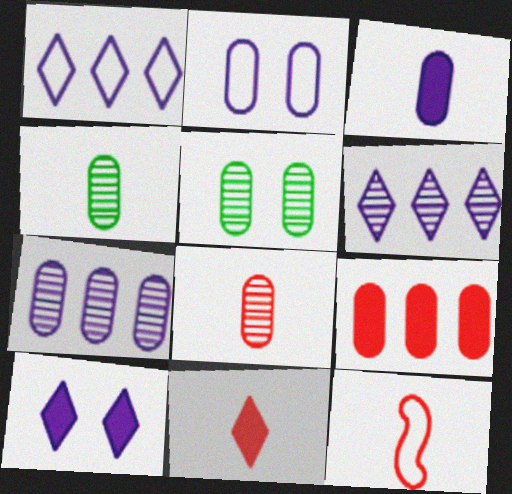[[2, 3, 7], 
[2, 4, 9], 
[5, 7, 8], 
[8, 11, 12]]